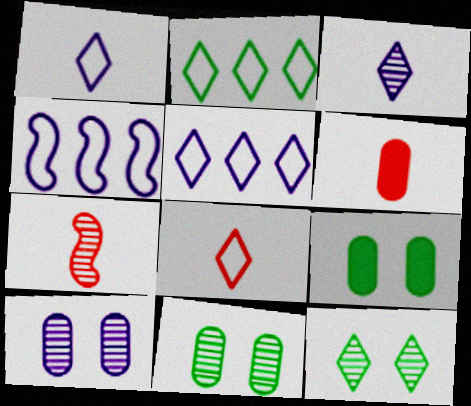[[4, 6, 12], 
[5, 7, 9], 
[6, 7, 8]]